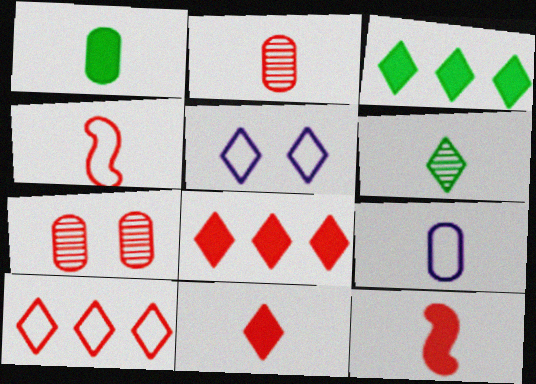[[1, 2, 9], 
[2, 4, 11], 
[4, 7, 8], 
[5, 6, 8], 
[6, 9, 12], 
[7, 10, 12]]